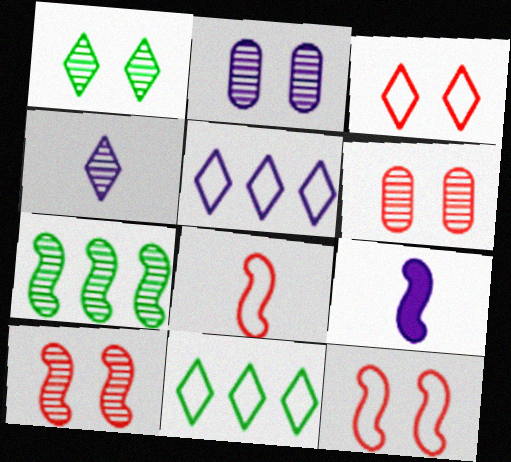[[1, 2, 10], 
[2, 5, 9], 
[4, 6, 7], 
[6, 9, 11], 
[7, 9, 12]]